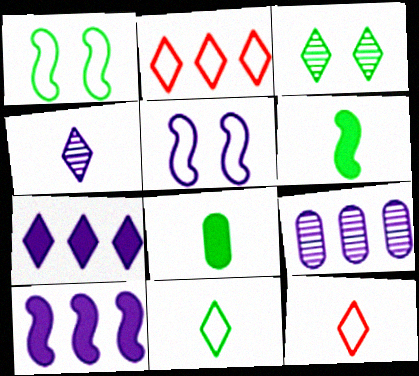[[3, 7, 12]]